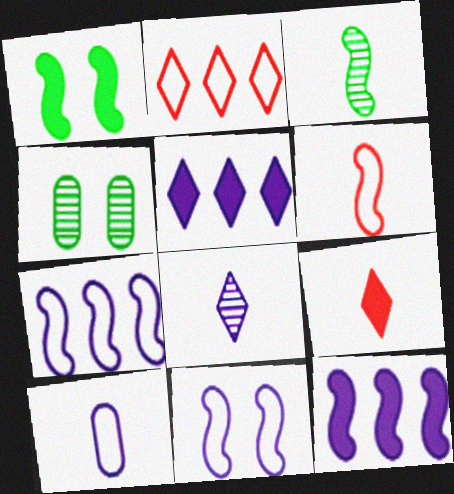[[3, 9, 10], 
[4, 5, 6], 
[4, 7, 9]]